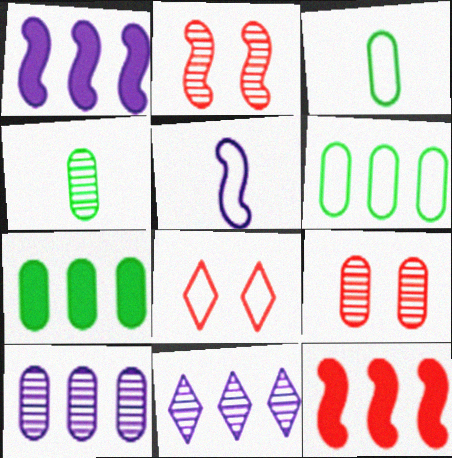[[1, 4, 8], 
[2, 4, 11], 
[4, 9, 10], 
[5, 6, 8], 
[6, 11, 12]]